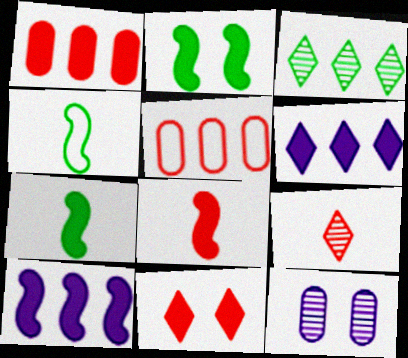[[1, 8, 11], 
[2, 8, 10], 
[3, 5, 10]]